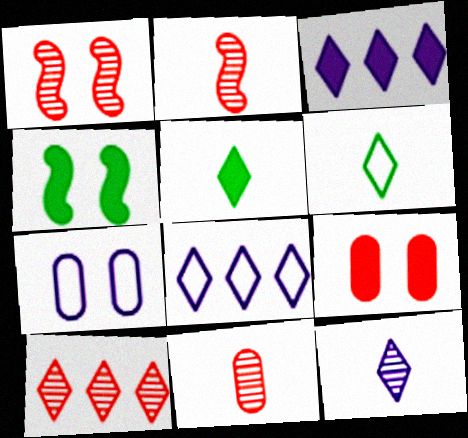[[1, 10, 11], 
[4, 8, 11]]